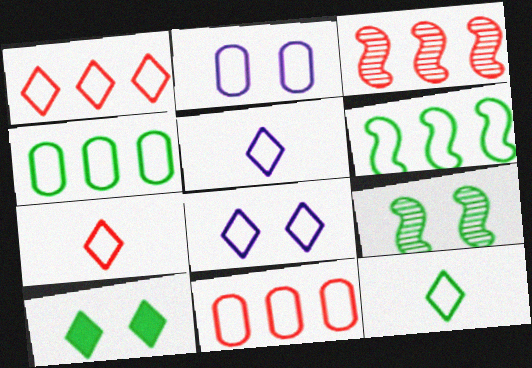[[1, 8, 12], 
[2, 6, 7], 
[5, 7, 12]]